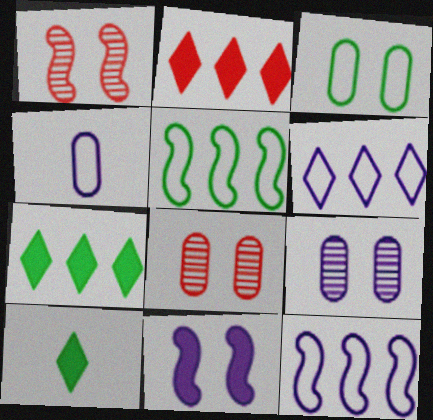[[1, 4, 7], 
[8, 10, 12]]